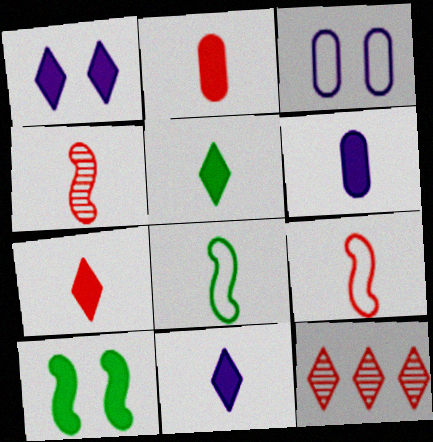[[5, 7, 11]]